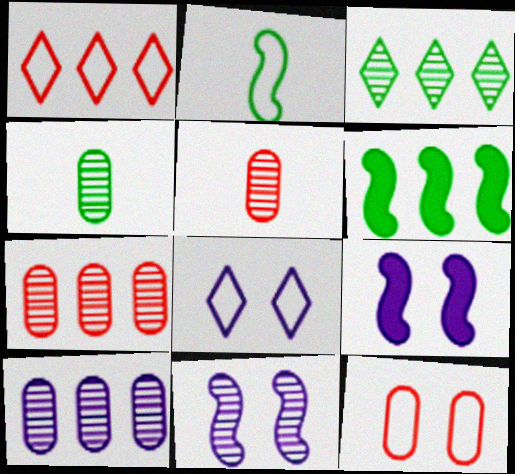[[1, 4, 9], 
[1, 6, 10], 
[3, 5, 11], 
[5, 6, 8]]